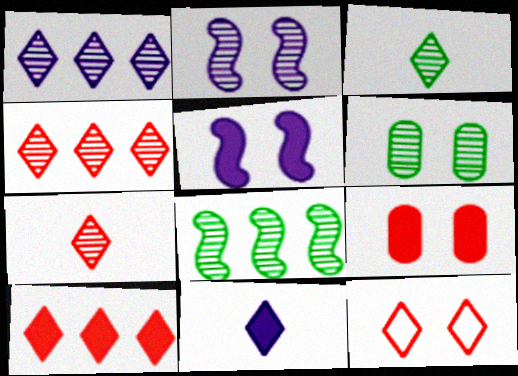[[3, 6, 8], 
[5, 6, 12], 
[7, 10, 12]]